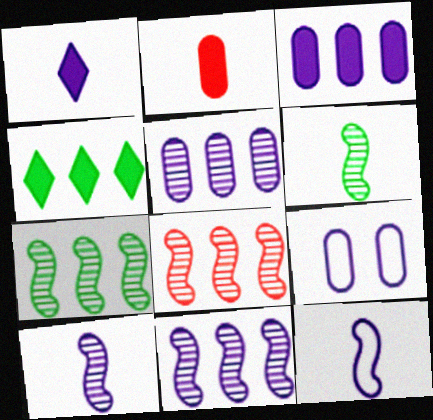[[1, 9, 11], 
[7, 8, 11]]